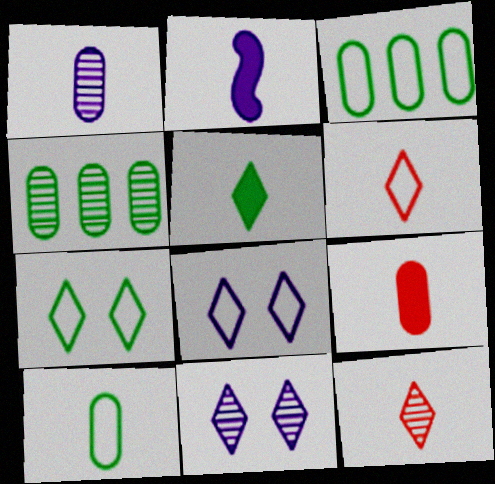[[1, 9, 10], 
[2, 5, 9], 
[2, 10, 12]]